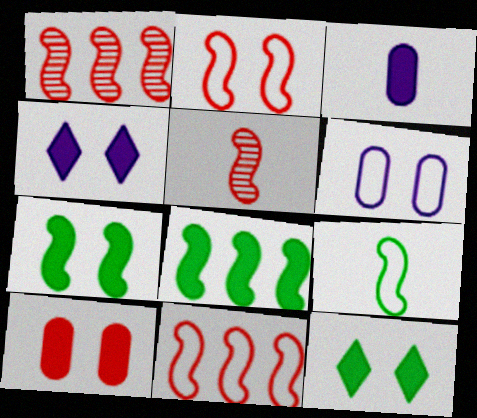[[4, 7, 10]]